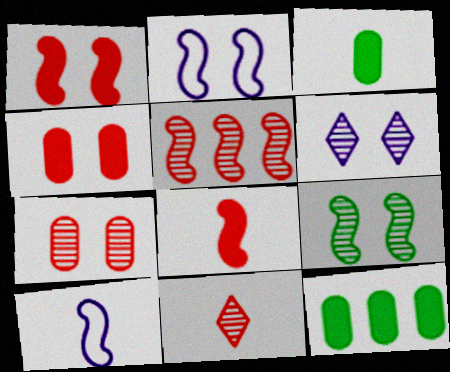[[1, 2, 9], 
[2, 11, 12], 
[3, 10, 11], 
[5, 7, 11], 
[6, 7, 9]]